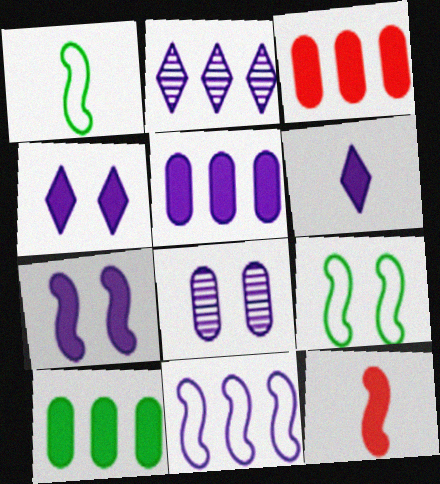[[2, 5, 11], 
[3, 5, 10], 
[4, 10, 12], 
[5, 6, 7], 
[6, 8, 11]]